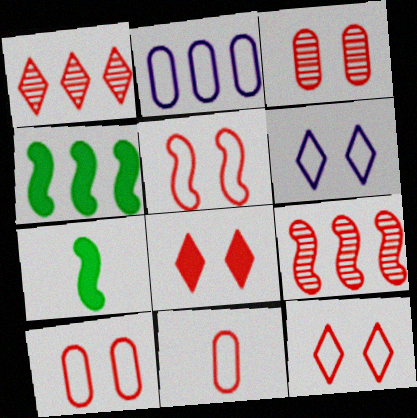[[1, 2, 4], 
[3, 5, 8], 
[5, 10, 12], 
[8, 9, 11]]